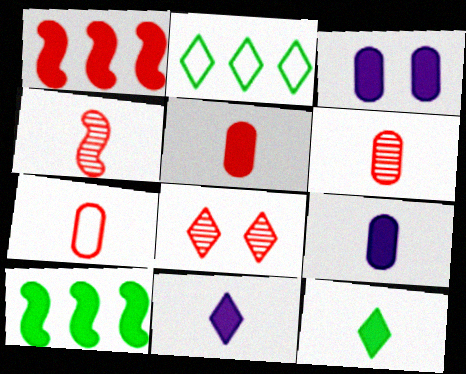[[1, 3, 12], 
[1, 7, 8], 
[2, 3, 4], 
[2, 8, 11], 
[5, 6, 7]]